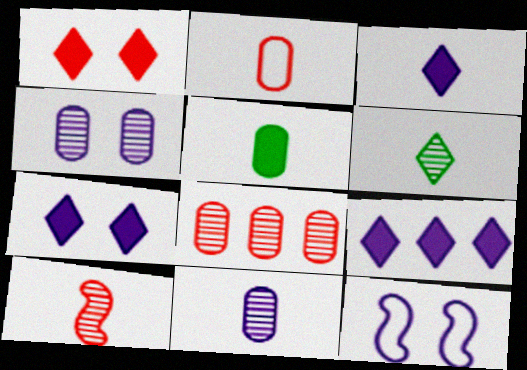[[2, 5, 11], 
[3, 7, 9], 
[4, 7, 12], 
[6, 10, 11], 
[9, 11, 12]]